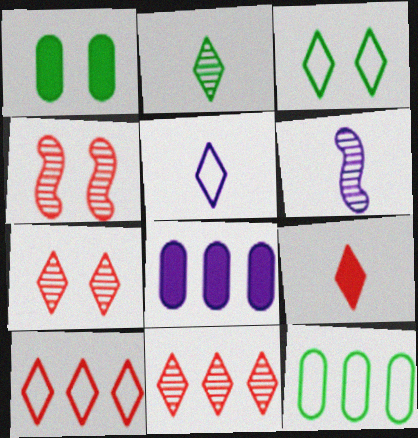[[1, 6, 10], 
[2, 5, 9], 
[3, 5, 10], 
[7, 9, 10]]